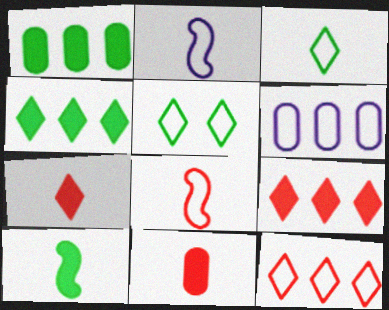[[5, 6, 8]]